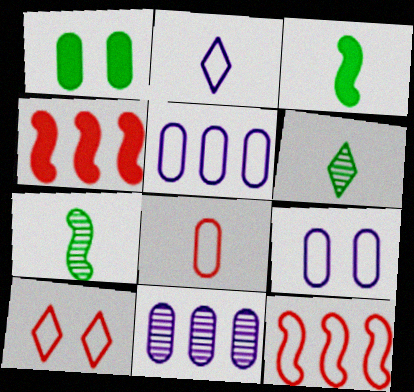[[1, 8, 11], 
[3, 10, 11], 
[4, 6, 9], 
[8, 10, 12]]